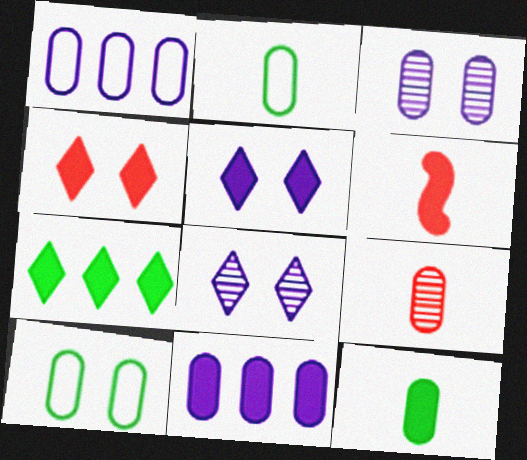[[9, 10, 11]]